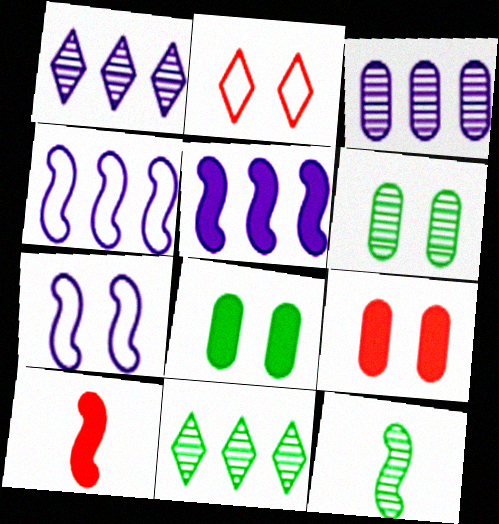[[6, 11, 12]]